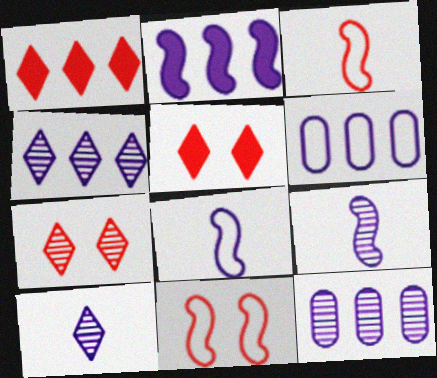[[2, 4, 6]]